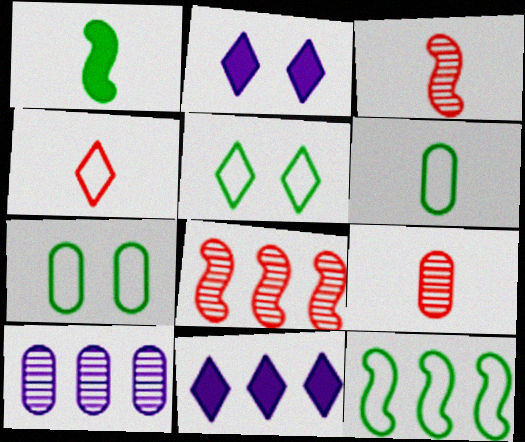[[2, 6, 8], 
[2, 9, 12], 
[3, 7, 11], 
[5, 6, 12]]